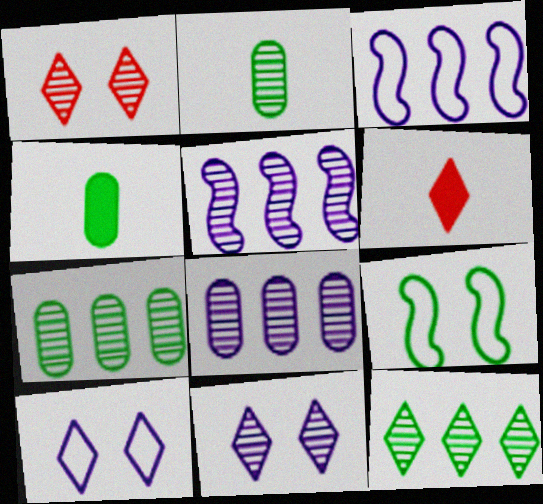[[1, 2, 5], 
[1, 3, 4], 
[4, 9, 12], 
[6, 8, 9], 
[6, 10, 12]]